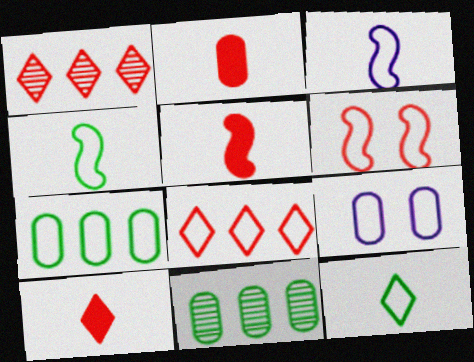[[1, 2, 6], 
[2, 5, 10], 
[2, 9, 11], 
[4, 8, 9]]